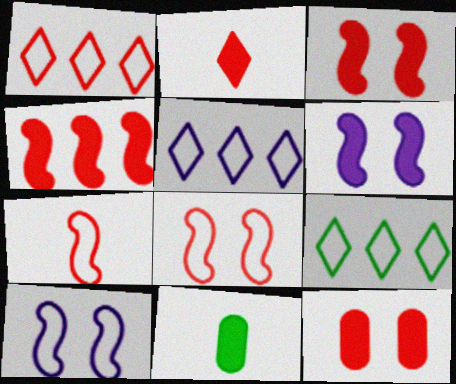[[1, 5, 9], 
[2, 4, 12]]